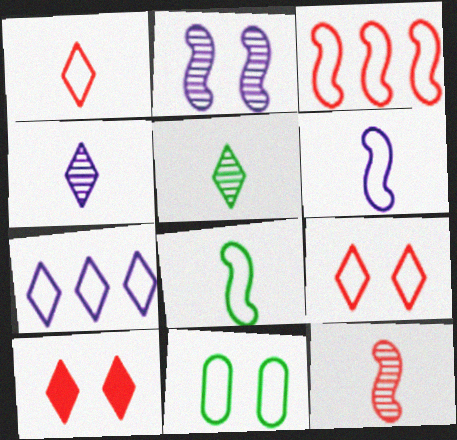[[2, 10, 11], 
[5, 7, 10]]